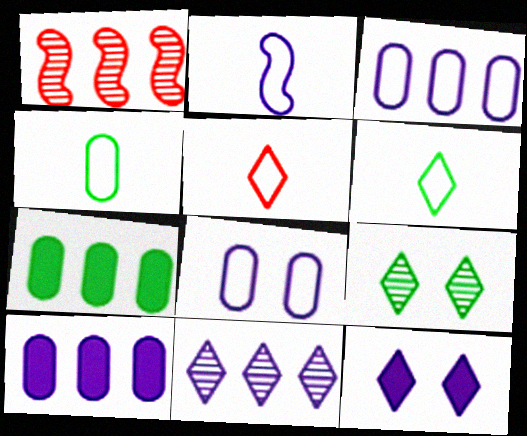[[1, 4, 12], 
[2, 4, 5]]